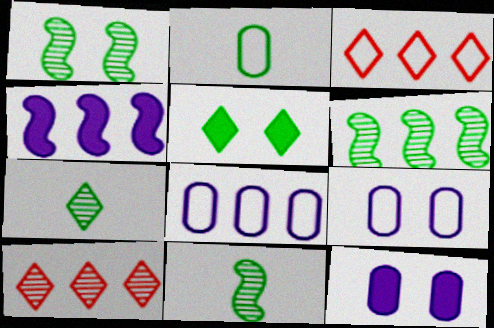[[1, 6, 11], 
[2, 5, 6], 
[3, 11, 12]]